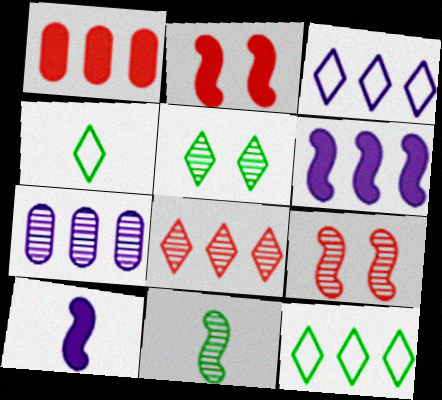[[2, 4, 7], 
[3, 6, 7]]